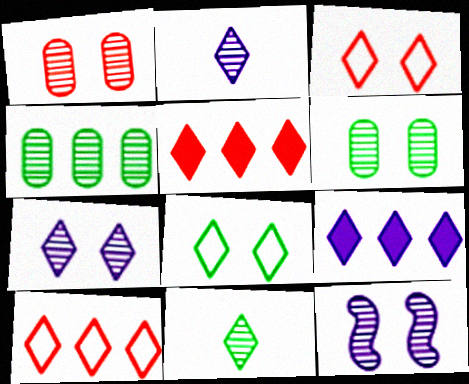[[2, 5, 8], 
[3, 9, 11]]